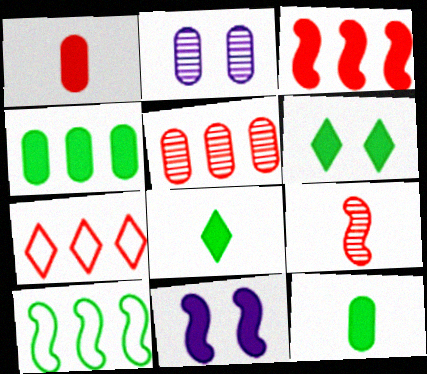[[3, 5, 7], 
[9, 10, 11]]